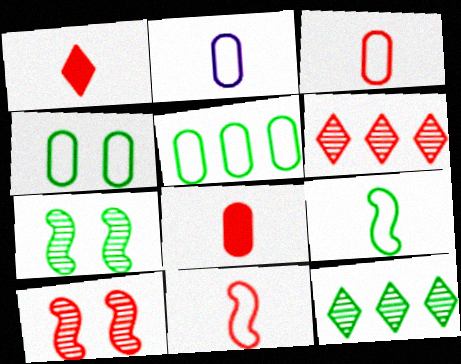[]